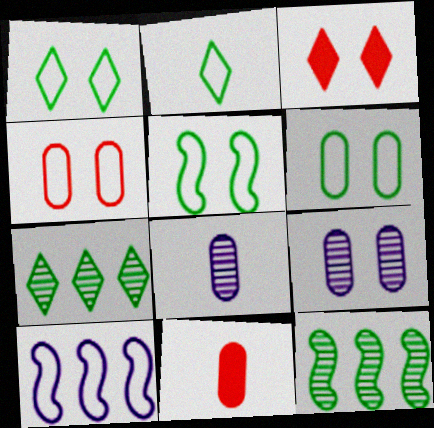[[1, 5, 6], 
[2, 4, 10], 
[3, 5, 9]]